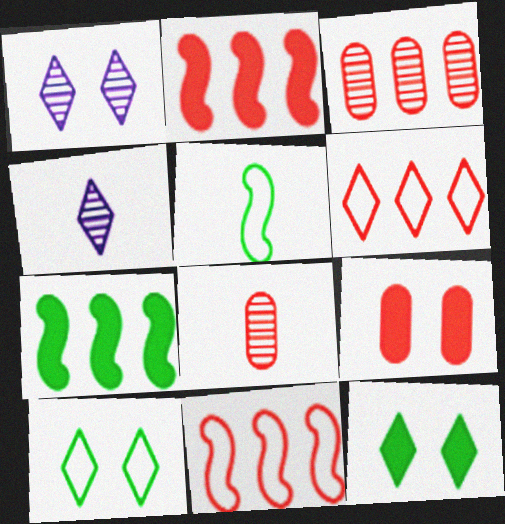[[2, 3, 6], 
[4, 6, 12]]